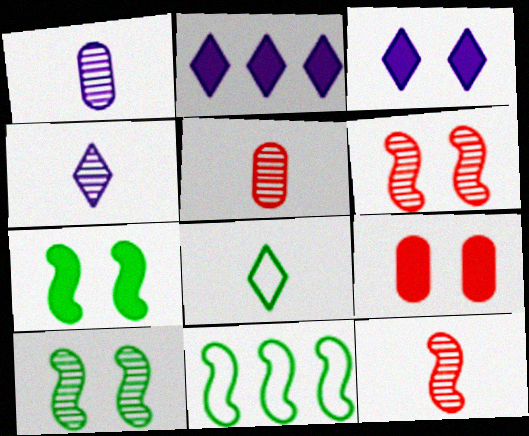[[3, 5, 11], 
[3, 7, 9], 
[4, 9, 11]]